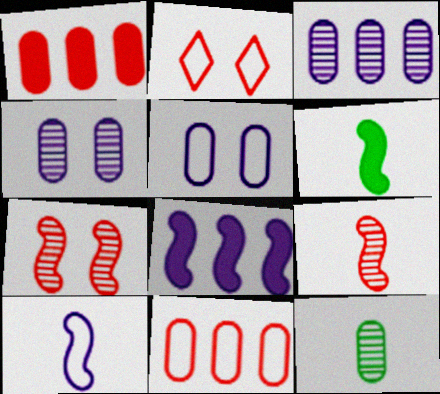[[1, 2, 9], 
[1, 5, 12], 
[2, 3, 6], 
[2, 8, 12], 
[6, 9, 10]]